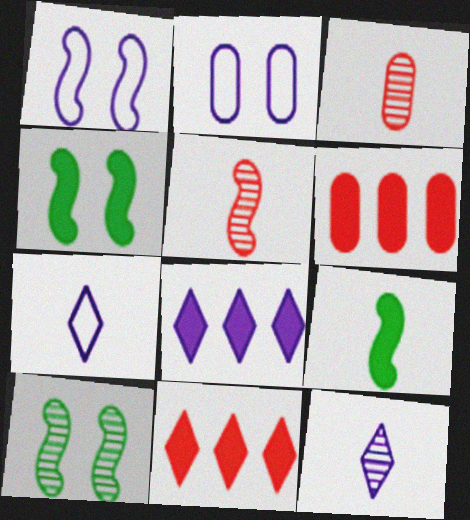[[3, 7, 9], 
[6, 7, 10]]